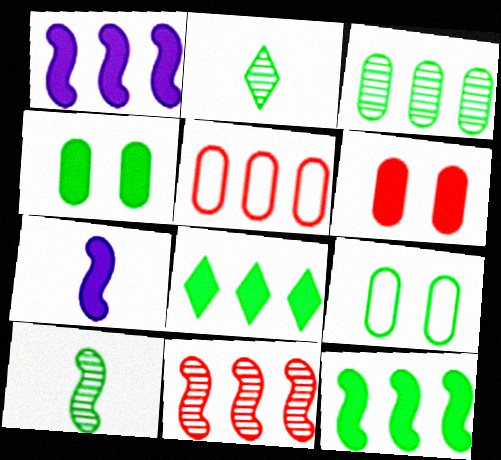[[2, 9, 12], 
[6, 7, 8], 
[8, 9, 10]]